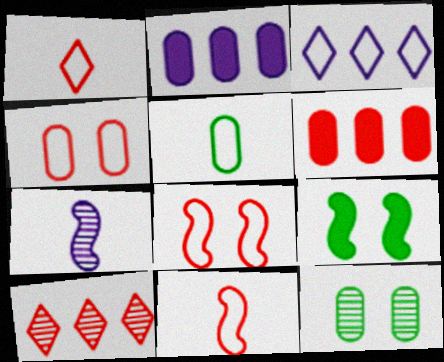[[3, 5, 8], 
[7, 10, 12]]